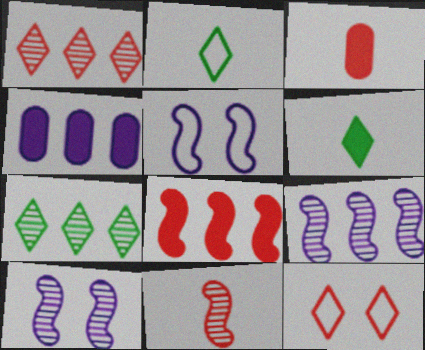[[3, 5, 7]]